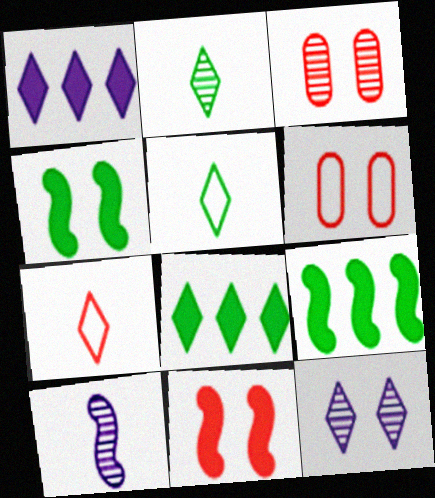[[4, 6, 12], 
[6, 8, 10], 
[7, 8, 12]]